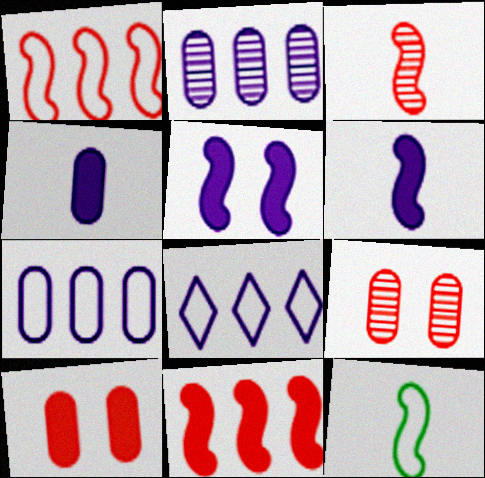[[3, 6, 12]]